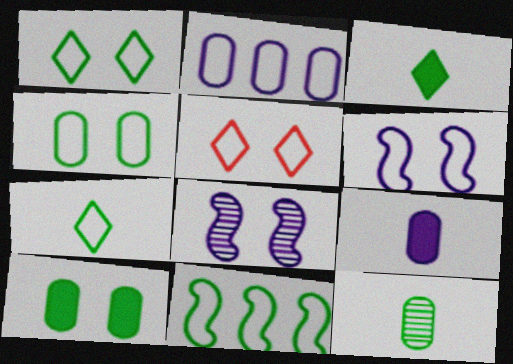[[4, 5, 6], 
[4, 7, 11], 
[5, 8, 10]]